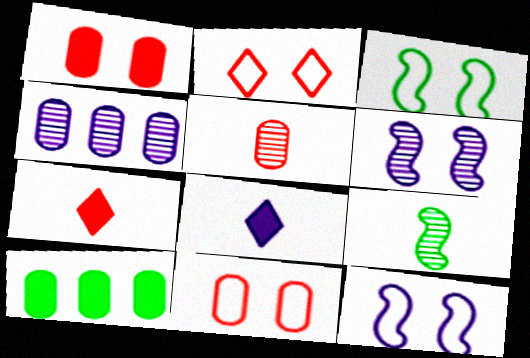[[3, 4, 7], 
[4, 8, 12]]